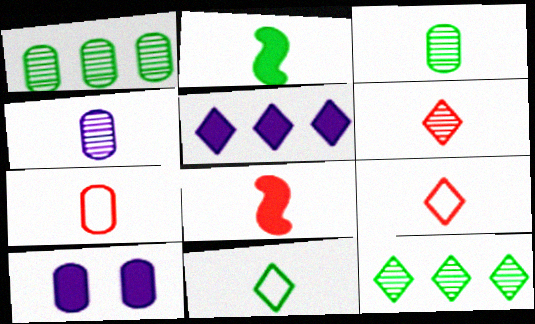[[1, 7, 10], 
[2, 3, 11], 
[2, 4, 9], 
[4, 8, 11], 
[6, 7, 8]]